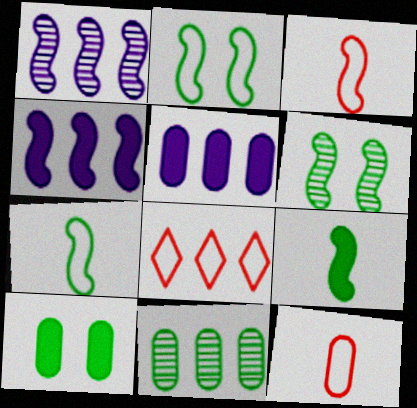[[3, 4, 6], 
[4, 8, 11]]